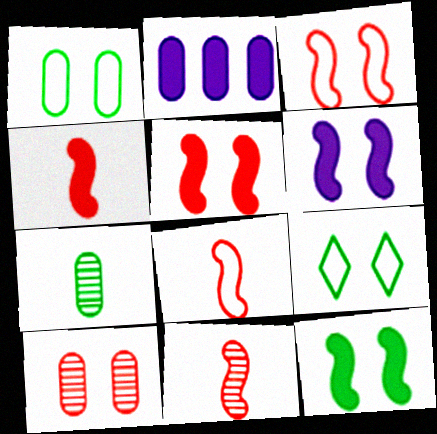[[2, 9, 11], 
[4, 8, 11], 
[5, 6, 12], 
[6, 9, 10]]